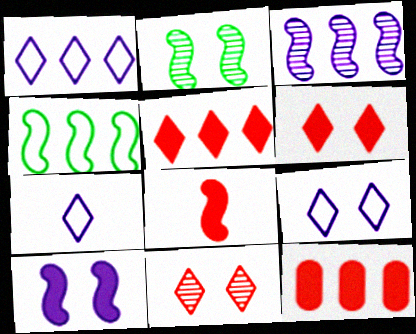[[1, 7, 9], 
[2, 7, 12], 
[6, 8, 12]]